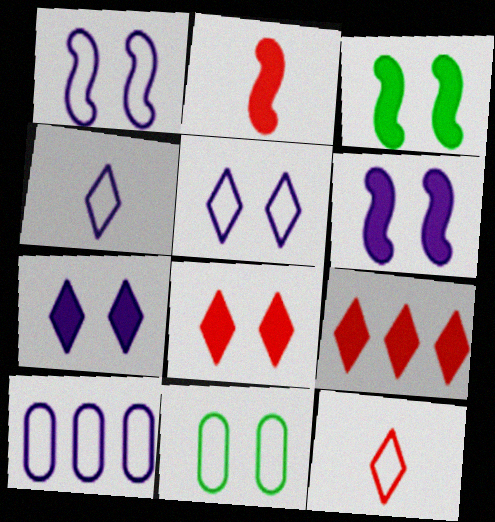[[1, 4, 10]]